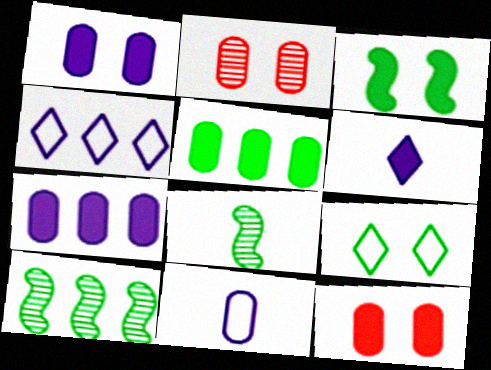[[2, 5, 11], 
[4, 8, 12], 
[5, 8, 9]]